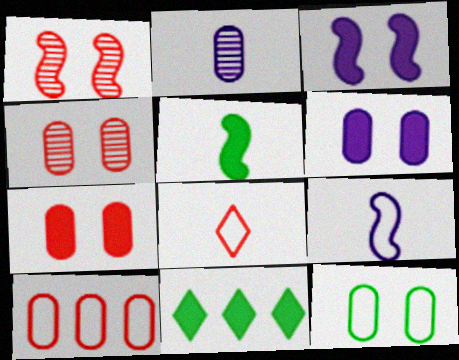[[2, 5, 8], 
[4, 6, 12], 
[4, 9, 11]]